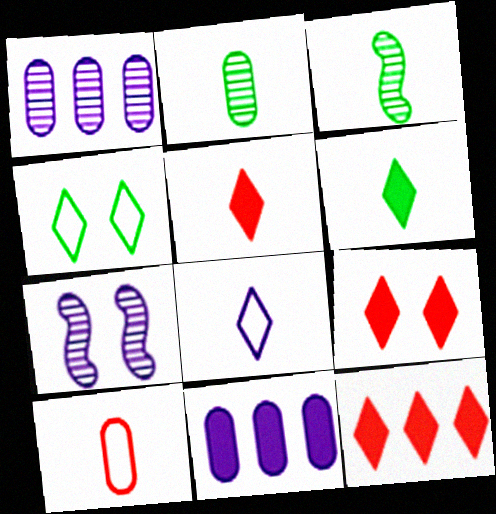[[5, 9, 12], 
[7, 8, 11]]